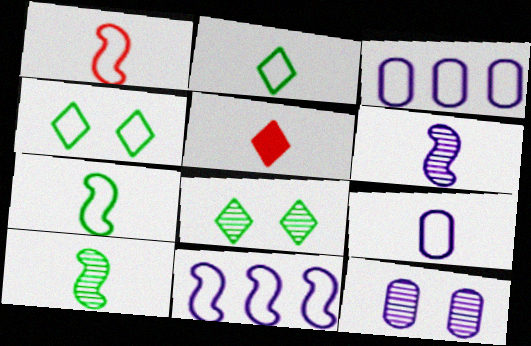[[1, 2, 9], 
[1, 3, 4], 
[5, 9, 10]]